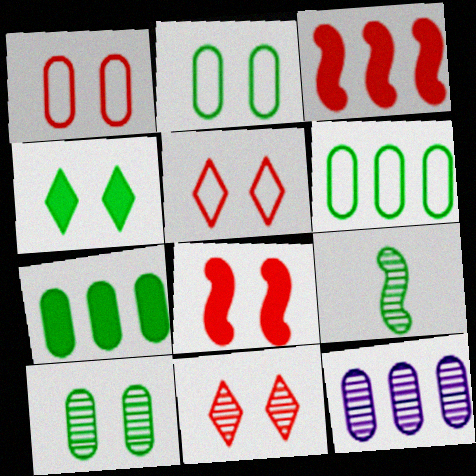[[1, 8, 11], 
[4, 6, 9], 
[9, 11, 12]]